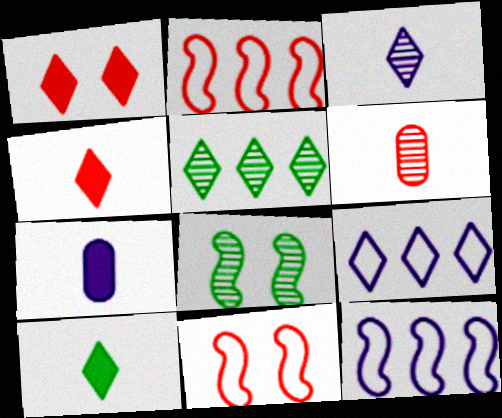[[1, 2, 6], 
[5, 7, 11]]